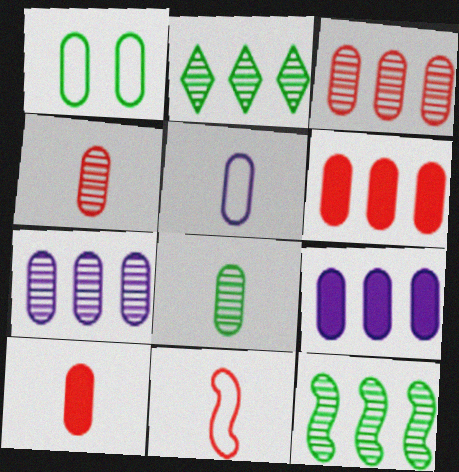[[1, 4, 9], 
[1, 7, 10], 
[5, 8, 10]]